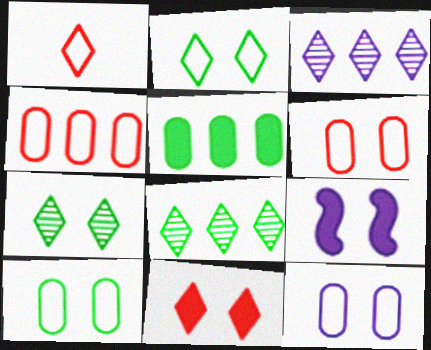[[6, 7, 9], 
[6, 10, 12]]